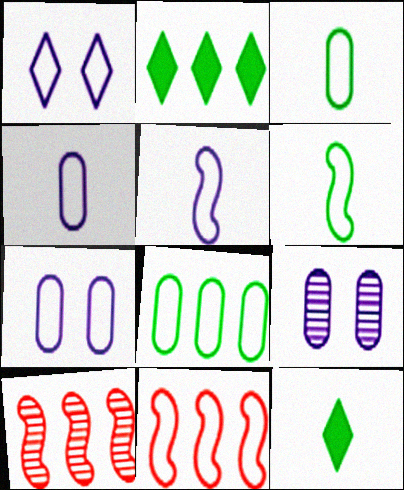[[1, 3, 11], 
[7, 10, 12], 
[9, 11, 12]]